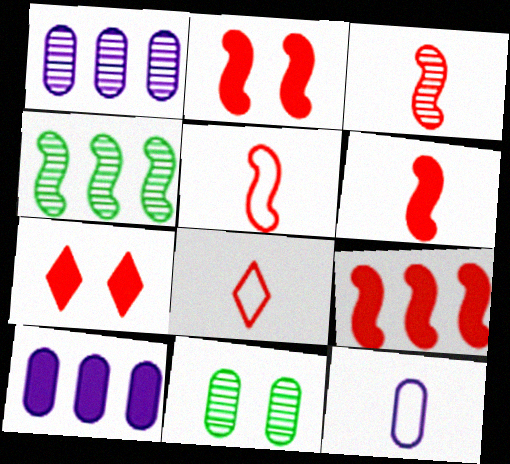[[2, 6, 9], 
[3, 5, 6], 
[4, 7, 12]]